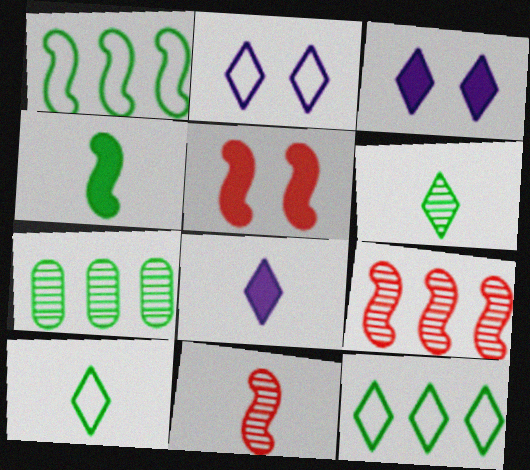[]